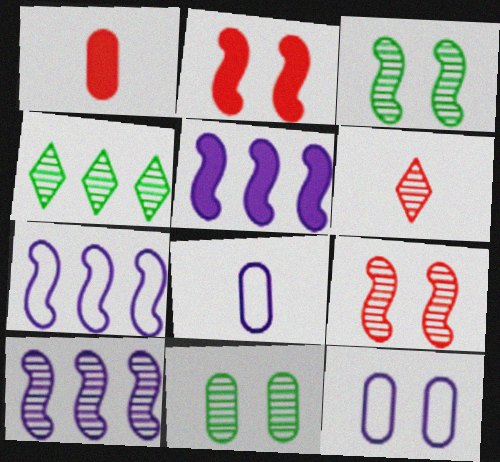[[2, 4, 8], 
[5, 7, 10], 
[6, 10, 11]]